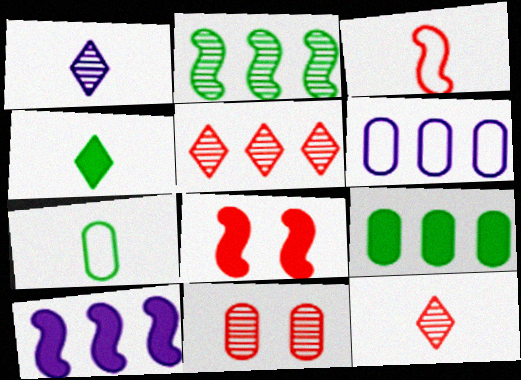[[1, 2, 11]]